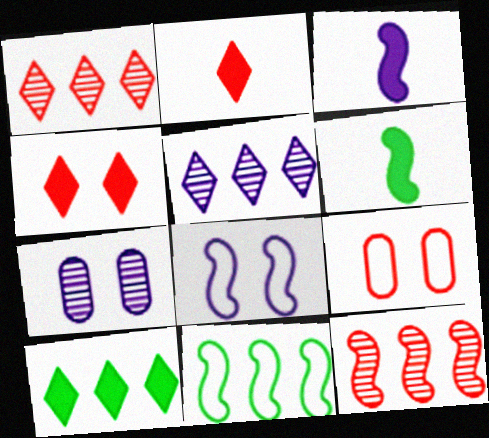[[2, 7, 11], 
[2, 9, 12], 
[5, 6, 9], 
[6, 8, 12]]